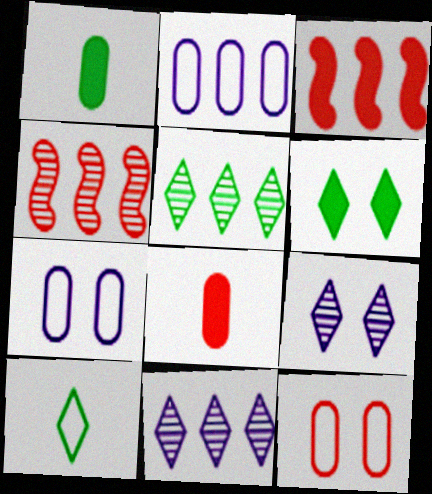[[2, 3, 5], 
[5, 6, 10]]